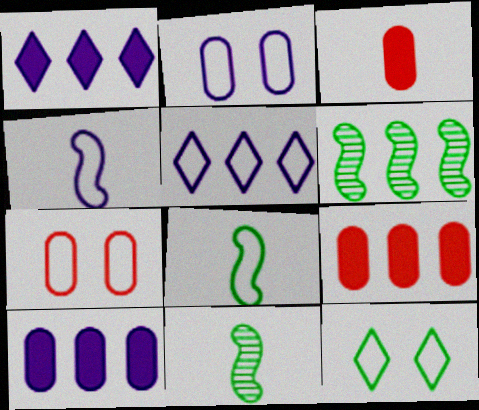[[1, 7, 11], 
[2, 4, 5], 
[5, 6, 9], 
[5, 7, 8]]